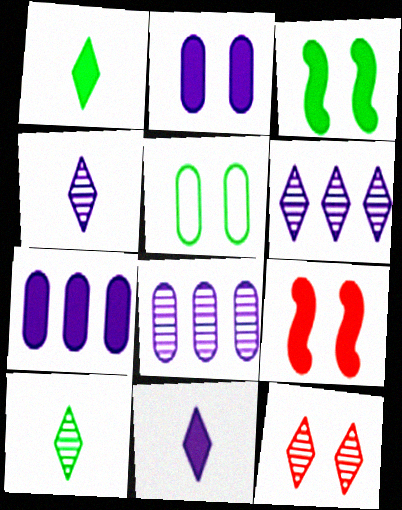[[1, 7, 9], 
[6, 10, 12]]